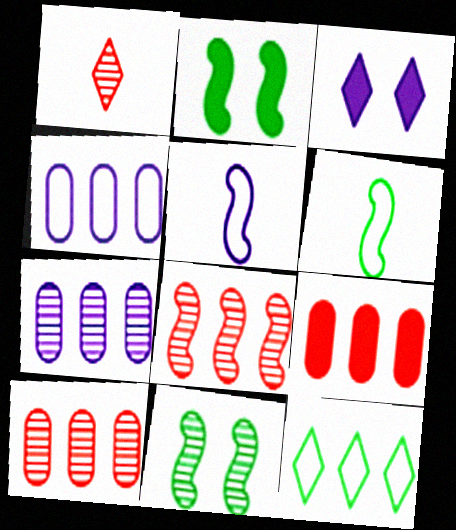[[1, 2, 4], 
[1, 3, 12], 
[1, 7, 11], 
[2, 5, 8], 
[3, 5, 7], 
[3, 6, 10]]